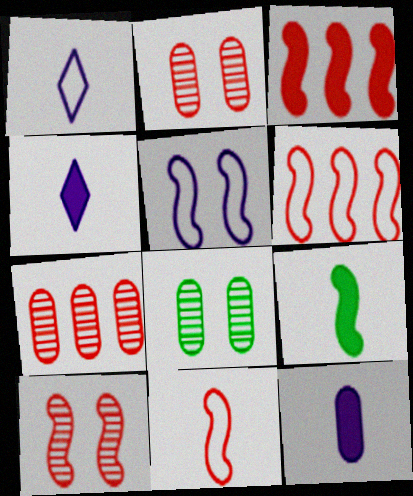[[1, 3, 8], 
[3, 10, 11], 
[4, 6, 8]]